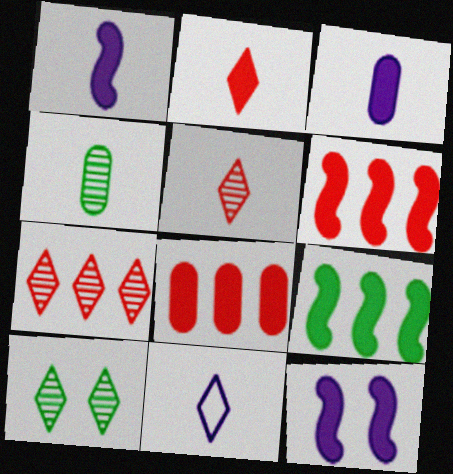[]